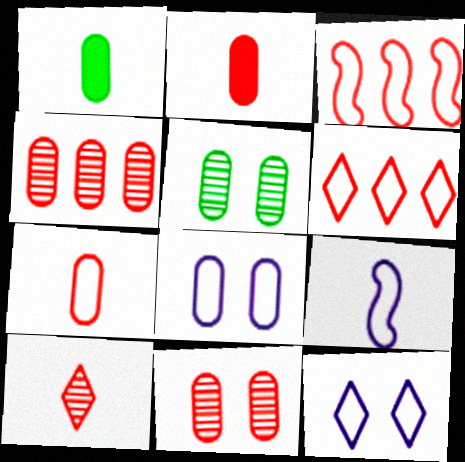[[1, 4, 8], 
[1, 9, 10]]